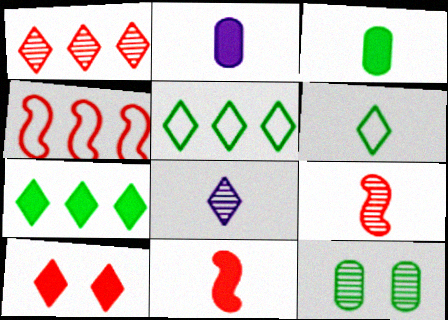[[2, 6, 9], 
[5, 8, 10]]